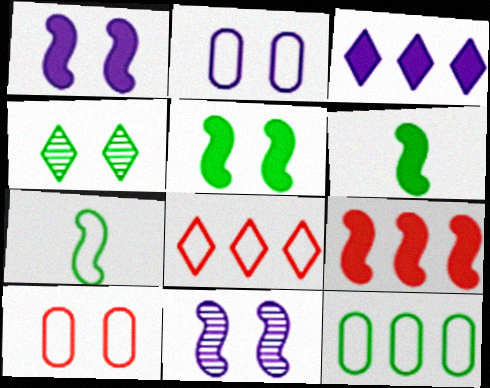[[1, 4, 10], 
[1, 6, 9], 
[2, 7, 8], 
[4, 6, 12], 
[7, 9, 11]]